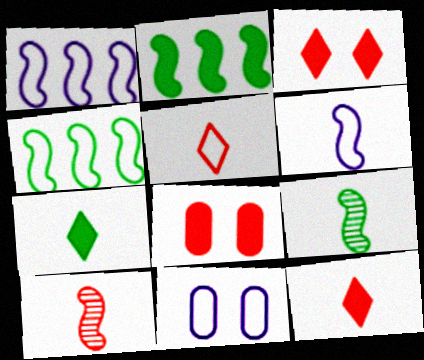[[4, 5, 11]]